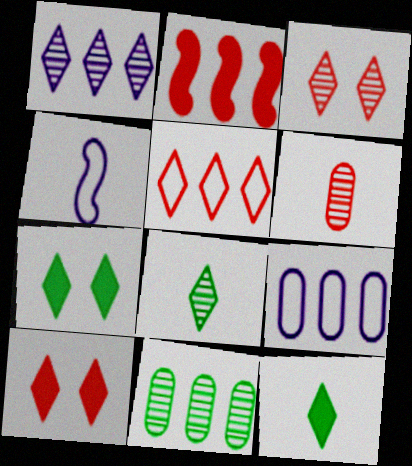[[1, 3, 8], 
[4, 6, 12], 
[4, 10, 11]]